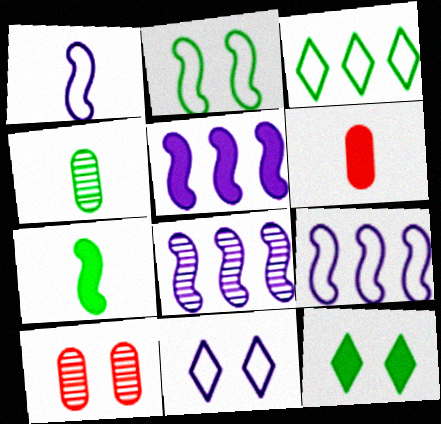[[5, 6, 12], 
[5, 8, 9]]